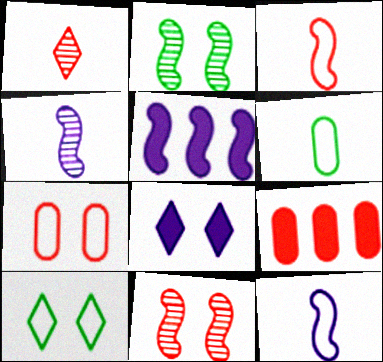[[2, 3, 5], 
[2, 7, 8], 
[4, 9, 10]]